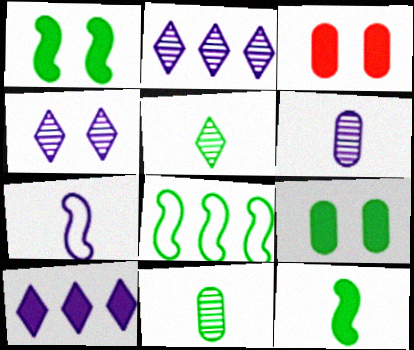[[3, 10, 12], 
[5, 8, 9]]